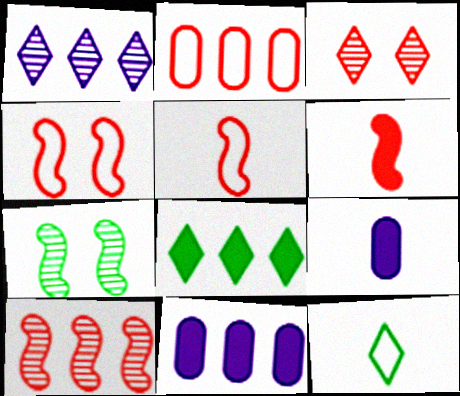[[2, 3, 6], 
[4, 6, 10]]